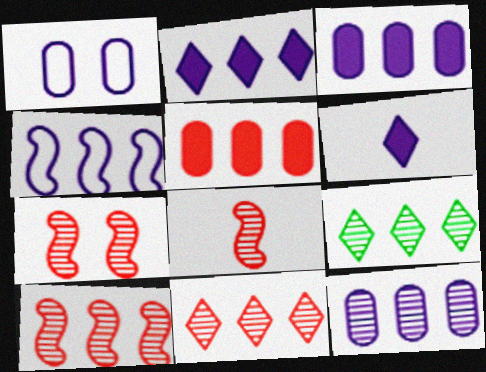[[2, 4, 12], 
[4, 5, 9], 
[7, 8, 10], 
[9, 10, 12]]